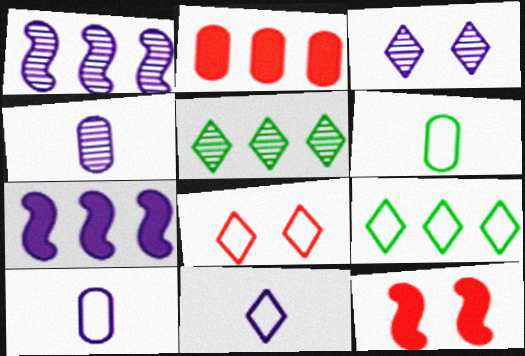[[1, 2, 9], 
[1, 3, 4], 
[3, 7, 10], 
[4, 9, 12], 
[5, 10, 12], 
[8, 9, 11]]